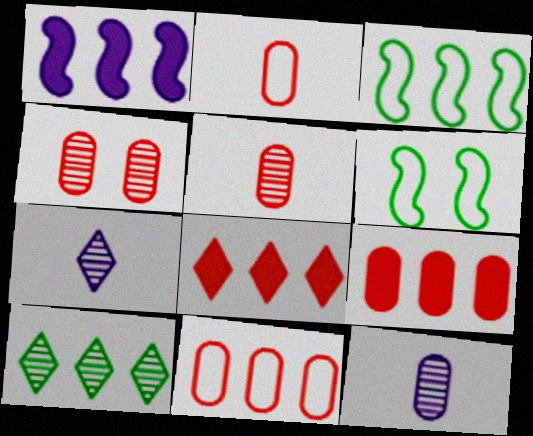[[1, 10, 11], 
[2, 4, 9], 
[6, 7, 9], 
[6, 8, 12]]